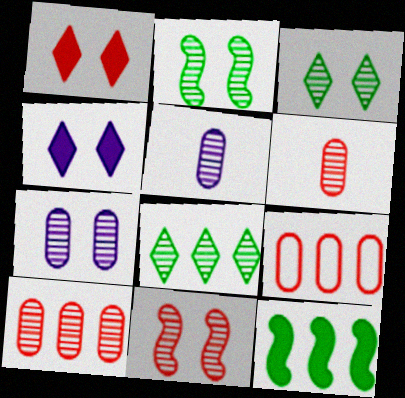[[3, 7, 11], 
[5, 8, 11]]